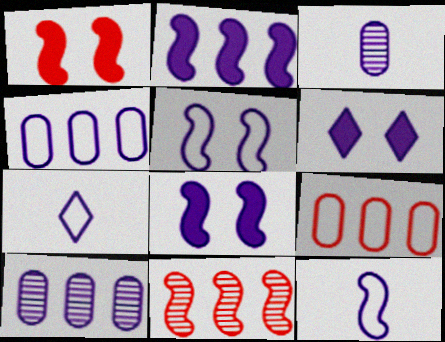[[4, 5, 7], 
[6, 10, 12], 
[7, 8, 10]]